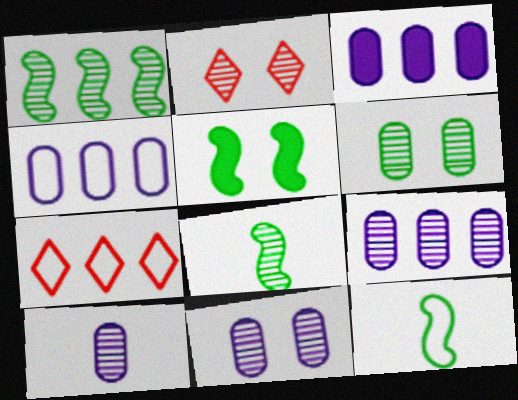[[1, 2, 10], 
[1, 3, 7], 
[1, 5, 12], 
[2, 3, 12], 
[2, 8, 9], 
[3, 4, 9], 
[5, 7, 10], 
[9, 10, 11]]